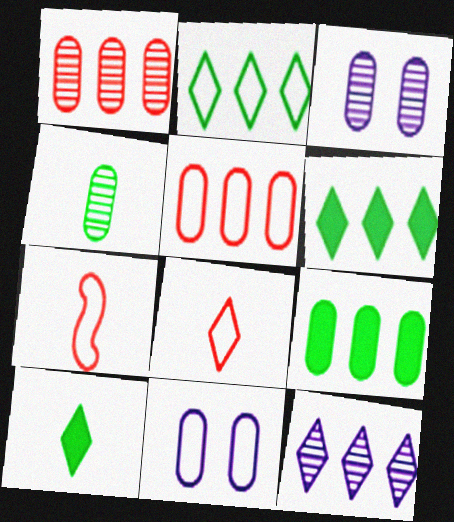[[1, 3, 4], 
[2, 7, 11], 
[3, 6, 7]]